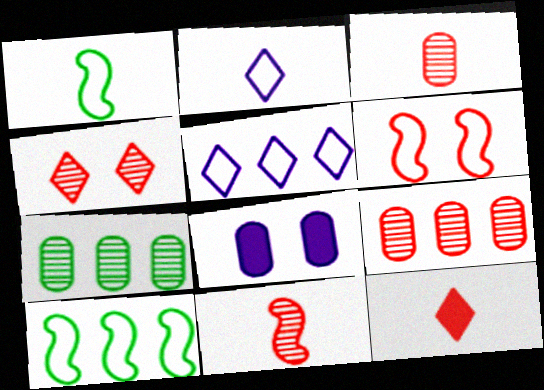[[4, 9, 11], 
[6, 9, 12]]